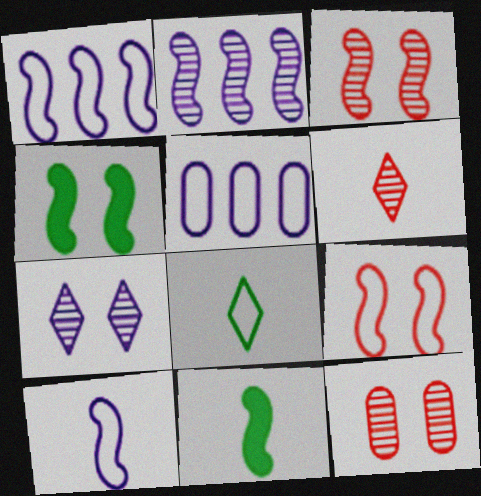[[1, 3, 11], 
[2, 9, 11], 
[4, 5, 6], 
[5, 8, 9]]